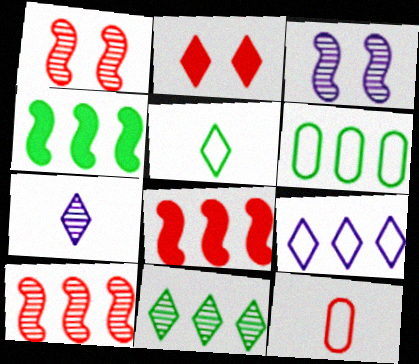[[2, 10, 12], 
[4, 6, 11]]